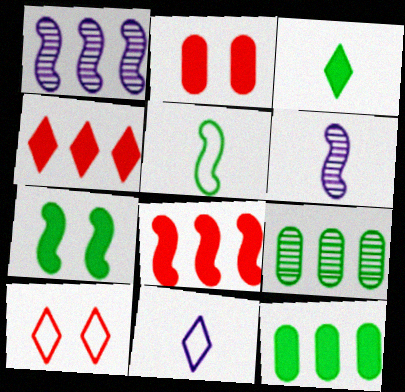[[3, 7, 12], 
[6, 10, 12]]